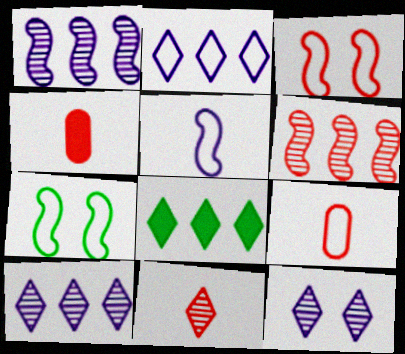[[2, 7, 9], 
[4, 7, 10]]